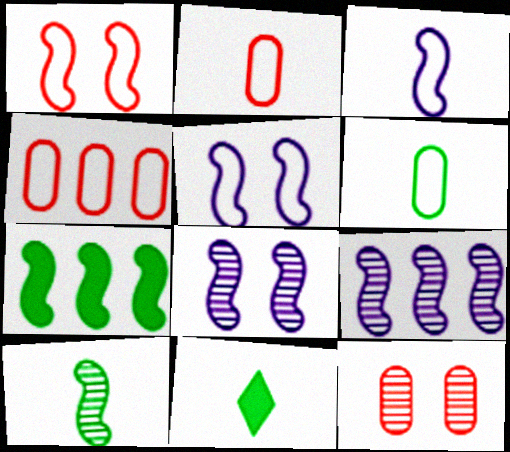[[4, 8, 11], 
[6, 10, 11]]